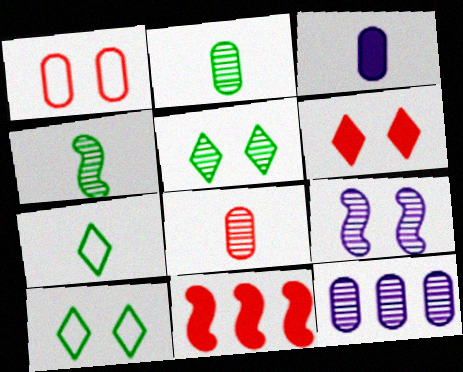[]